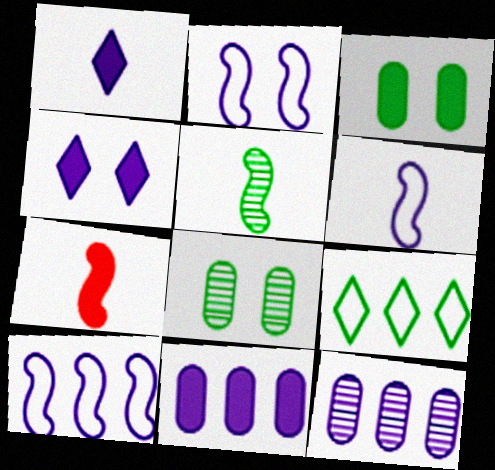[[1, 2, 12], 
[2, 6, 10], 
[3, 5, 9], 
[4, 6, 12], 
[5, 6, 7]]